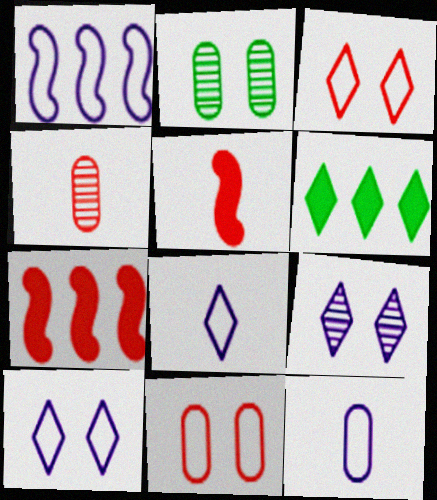[[1, 10, 12], 
[2, 7, 8], 
[3, 4, 7]]